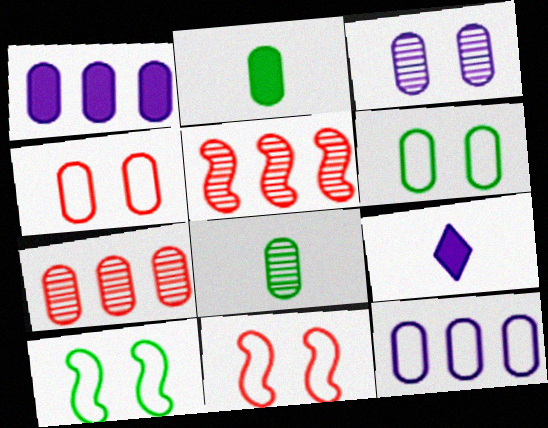[[1, 4, 8], 
[3, 7, 8], 
[5, 6, 9], 
[7, 9, 10]]